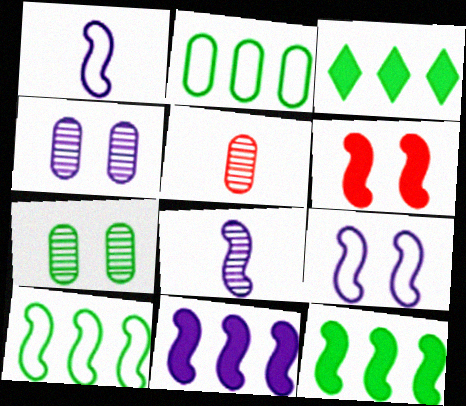[[3, 5, 9], 
[6, 8, 10], 
[8, 9, 11]]